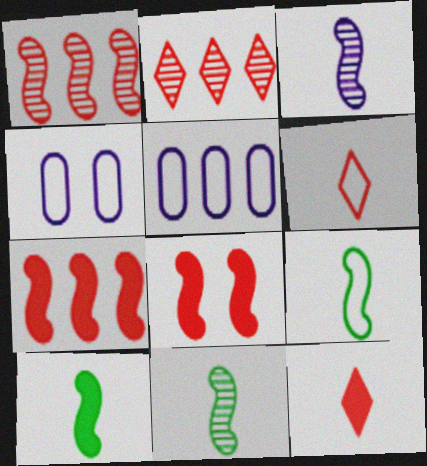[[2, 4, 10], 
[9, 10, 11]]